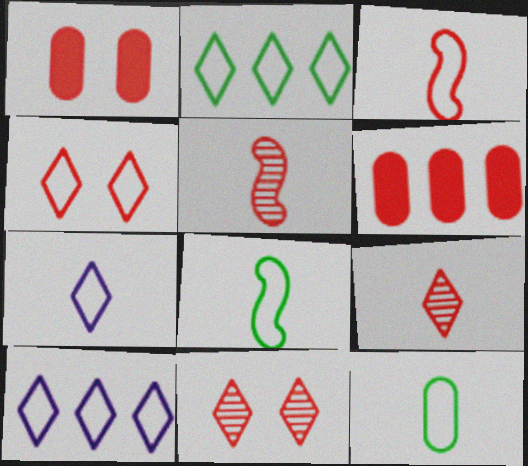[[2, 4, 7], 
[3, 6, 11], 
[3, 7, 12], 
[4, 5, 6]]